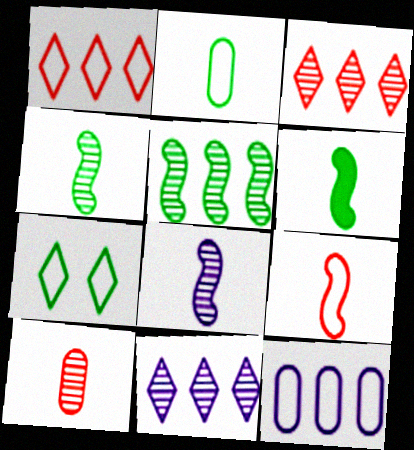[[6, 8, 9], 
[7, 9, 12]]